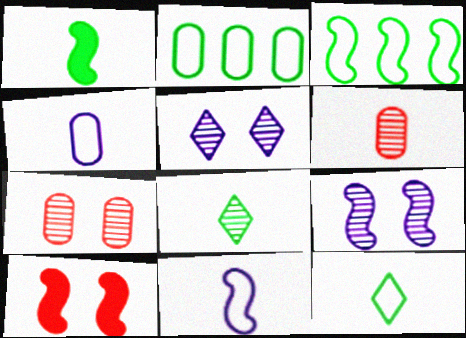[]